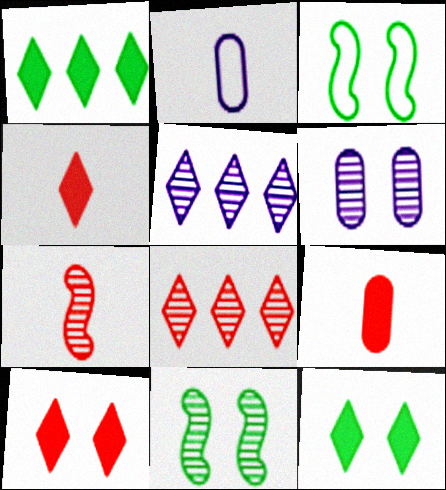[[3, 5, 9], 
[3, 6, 10]]